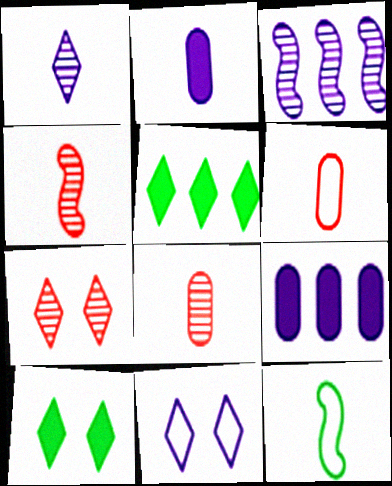[[2, 3, 11], 
[3, 6, 10], 
[7, 9, 12], 
[7, 10, 11]]